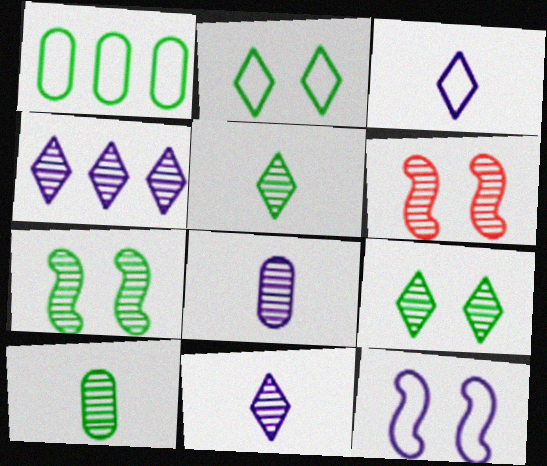[[4, 6, 10]]